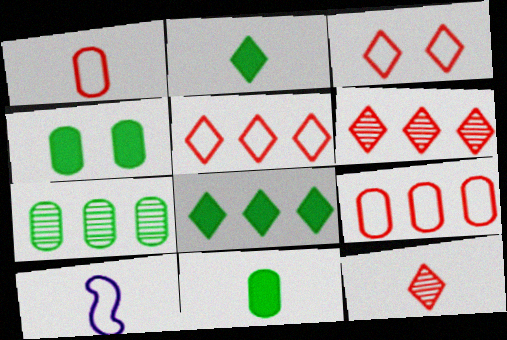[[4, 6, 10], 
[10, 11, 12]]